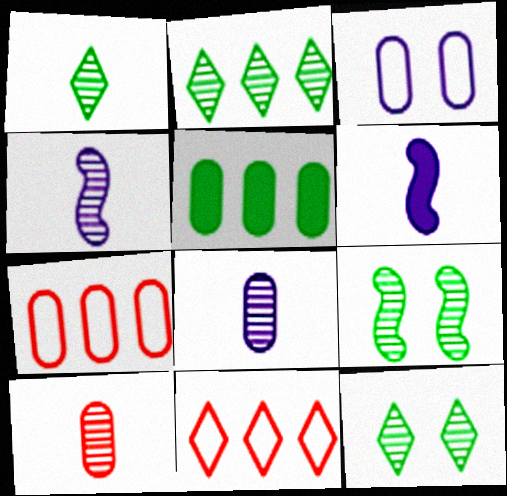[[1, 2, 12], 
[1, 4, 10], 
[3, 5, 10], 
[6, 7, 12]]